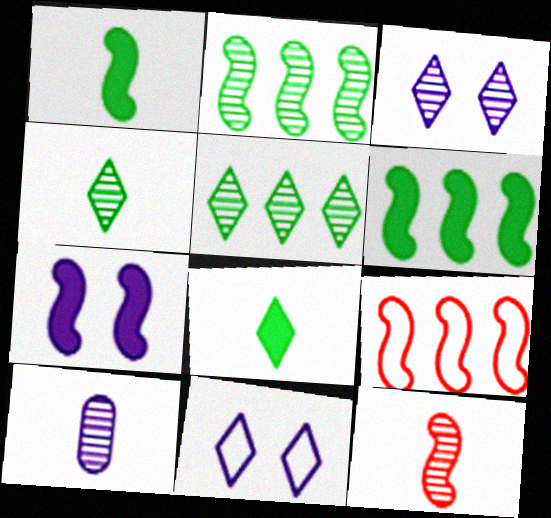[[4, 10, 12]]